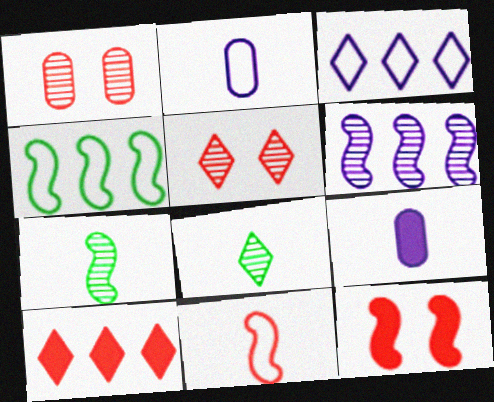[[1, 6, 8], 
[1, 10, 11], 
[4, 5, 9], 
[8, 9, 11]]